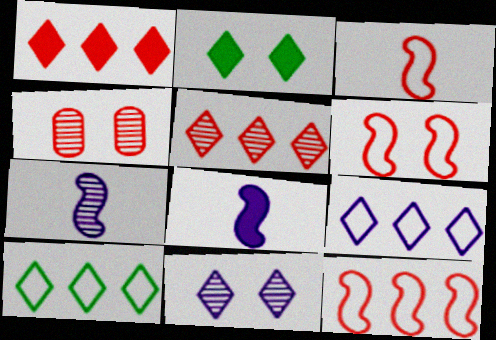[[1, 3, 4], 
[3, 6, 12], 
[4, 8, 10]]